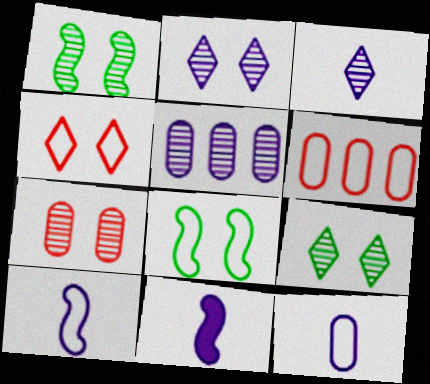[[1, 2, 7], 
[3, 11, 12], 
[6, 9, 11]]